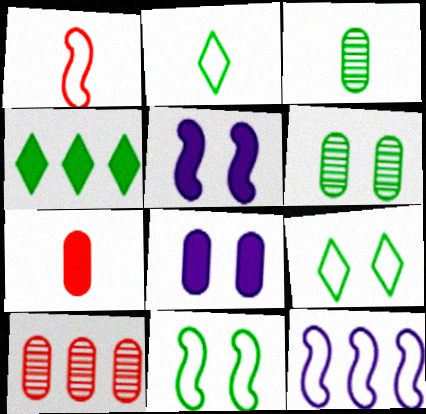[[1, 11, 12], 
[2, 5, 10], 
[3, 4, 11], 
[4, 5, 7], 
[4, 10, 12]]